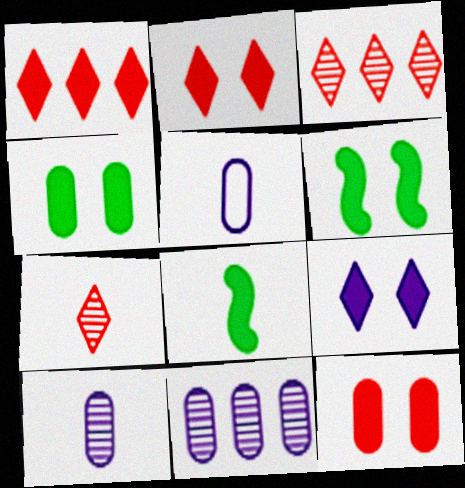[[3, 5, 6], 
[5, 7, 8], 
[6, 9, 12]]